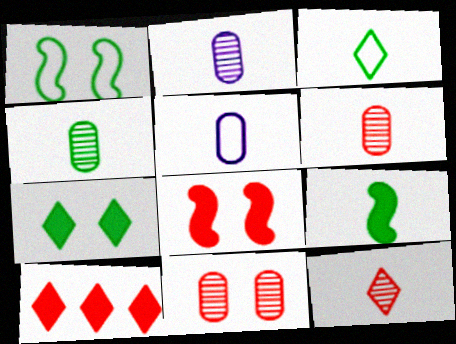[[1, 2, 10], 
[2, 4, 6], 
[3, 4, 9], 
[5, 9, 12]]